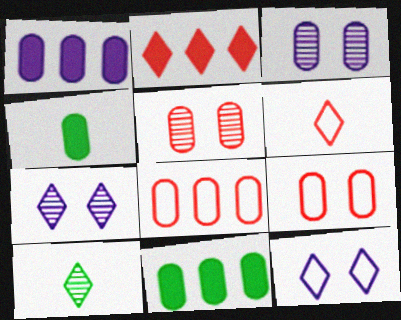[[2, 10, 12], 
[3, 4, 8]]